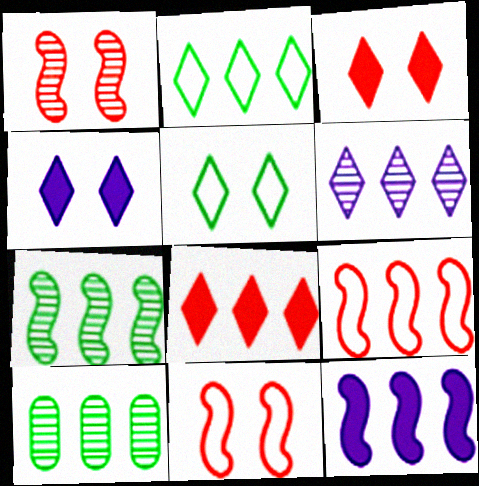[[2, 6, 8], 
[7, 9, 12]]